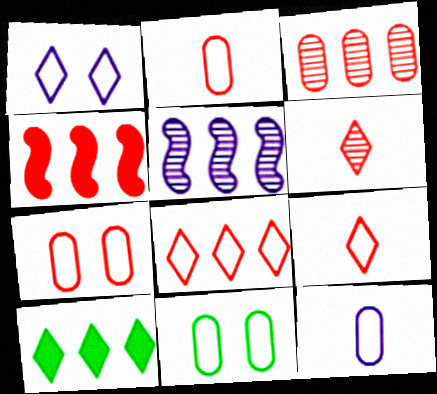[[1, 6, 10], 
[3, 4, 8], 
[4, 6, 7]]